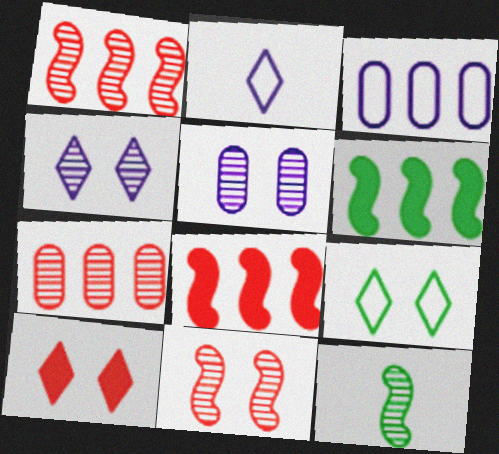[[3, 10, 12], 
[4, 7, 12], 
[4, 9, 10]]